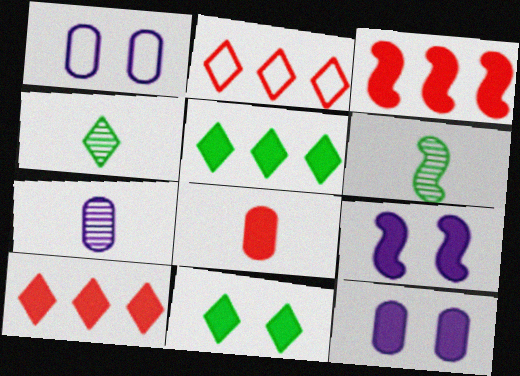[[1, 3, 4], 
[1, 6, 10], 
[2, 6, 12], 
[5, 8, 9]]